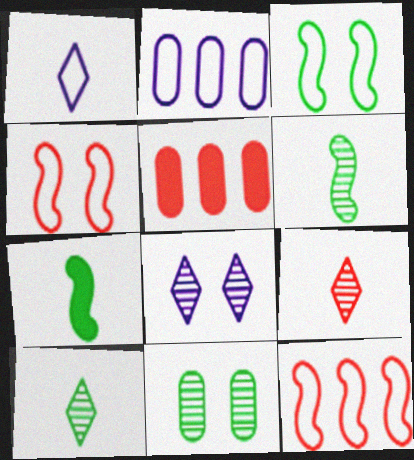[[4, 5, 9]]